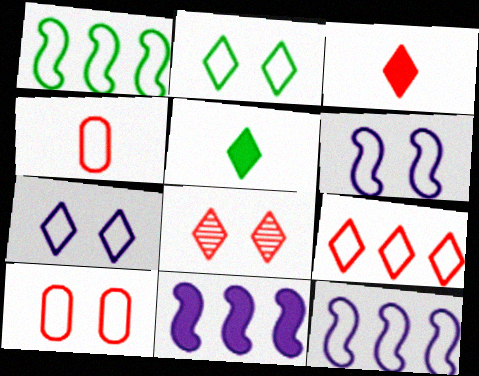[[1, 4, 7], 
[2, 4, 12], 
[2, 6, 10], 
[3, 8, 9]]